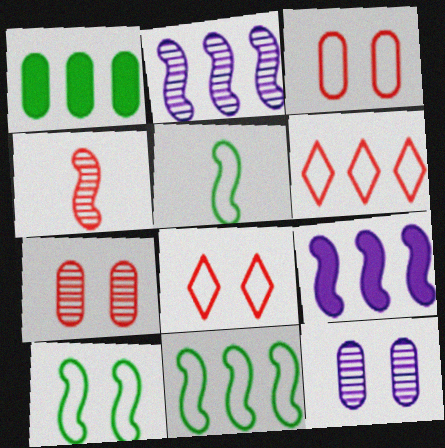[[1, 2, 6], 
[4, 9, 10], 
[5, 10, 11]]